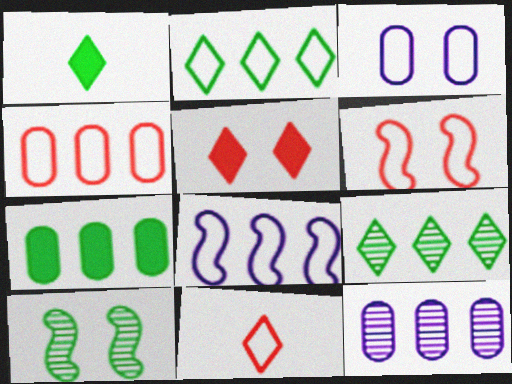[[1, 6, 12], 
[2, 4, 8], 
[3, 5, 10], 
[4, 6, 11], 
[4, 7, 12]]